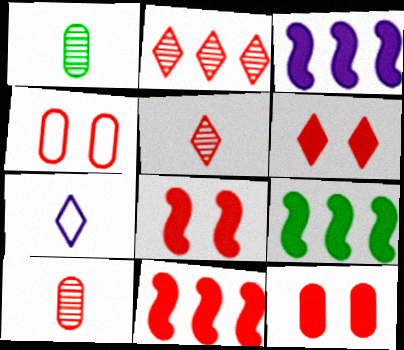[[3, 9, 11], 
[4, 5, 11], 
[6, 8, 12]]